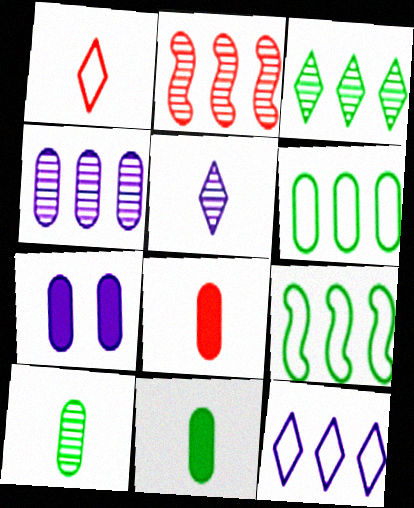[[2, 3, 4]]